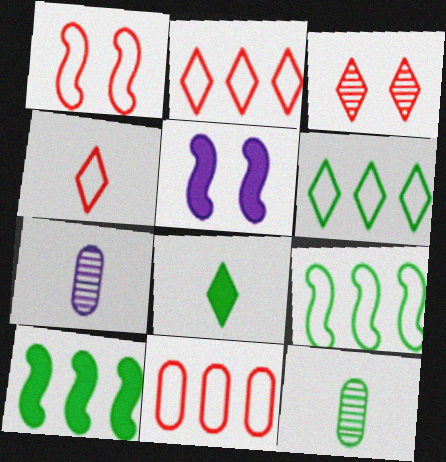[[1, 4, 11], 
[2, 5, 12]]